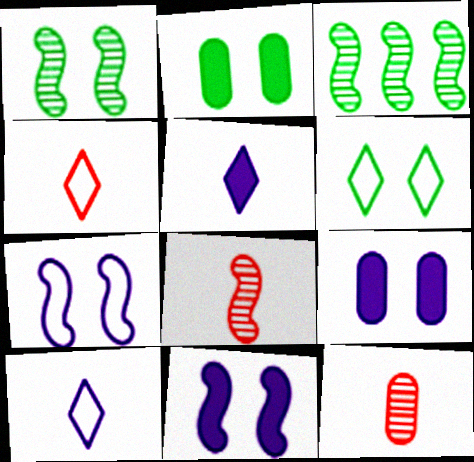[[1, 2, 6], 
[3, 4, 9]]